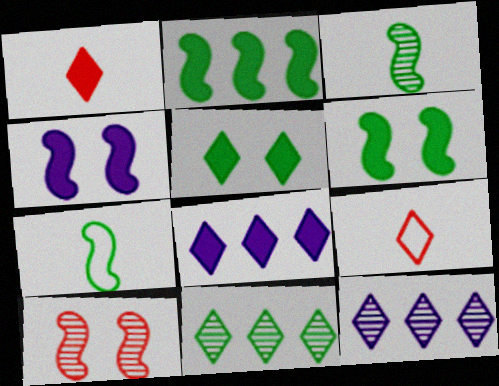[[1, 5, 8], 
[5, 9, 12]]